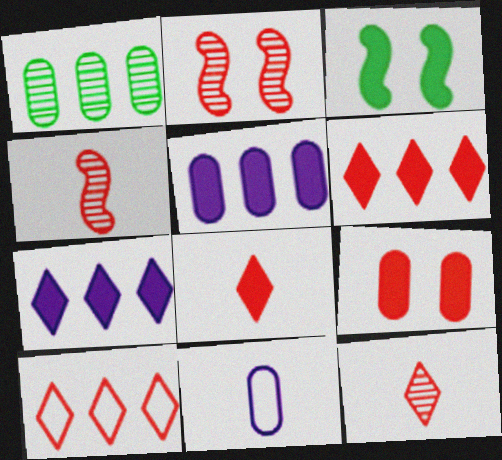[[1, 9, 11], 
[3, 5, 8], 
[4, 9, 10]]